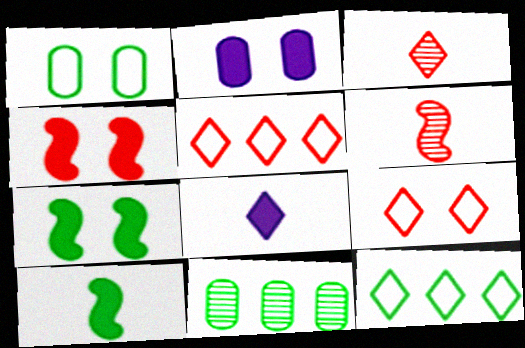[[2, 6, 12]]